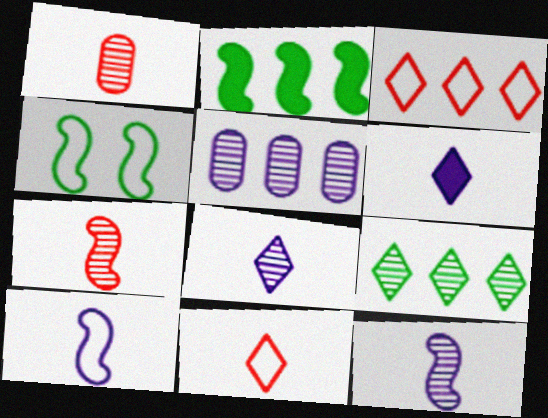[[2, 3, 5]]